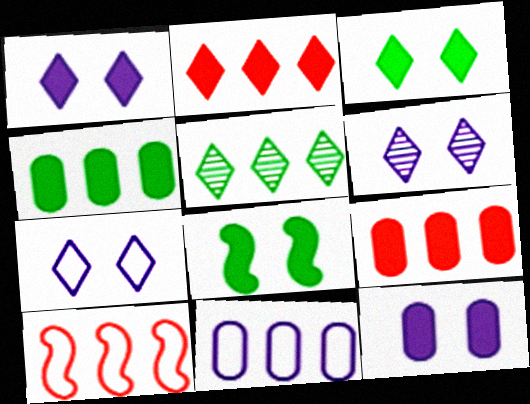[[1, 6, 7]]